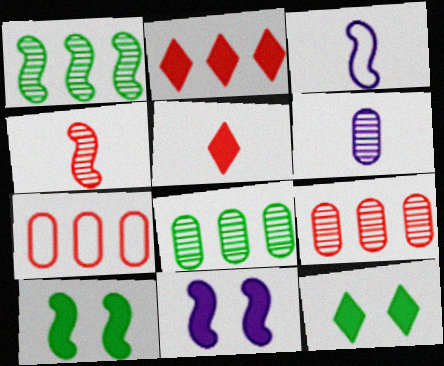[[3, 9, 12]]